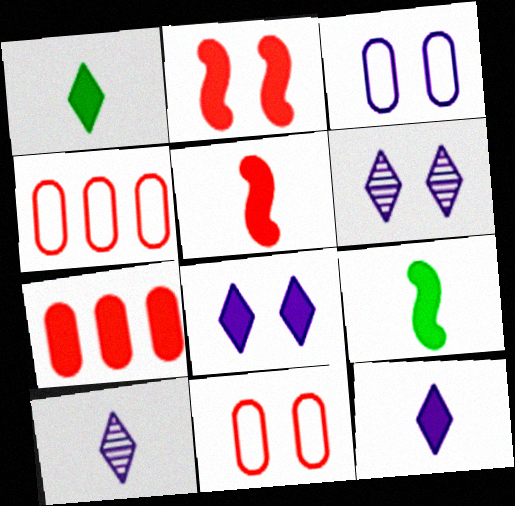[[4, 6, 9], 
[7, 8, 9]]